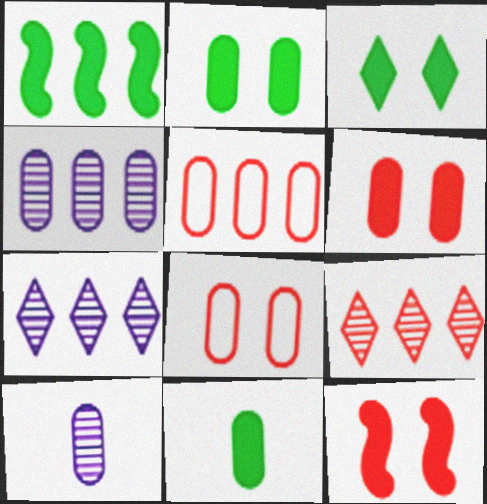[[1, 3, 11], 
[1, 5, 7], 
[2, 5, 10], 
[4, 8, 11]]